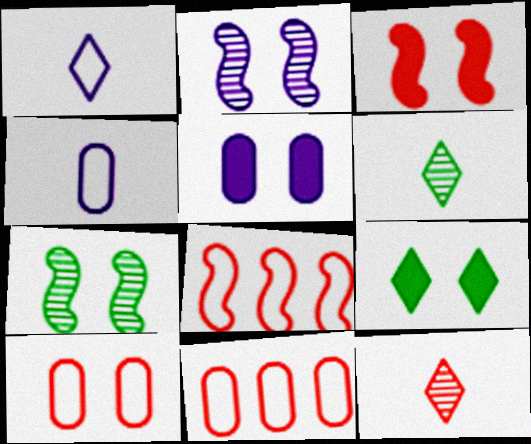[[2, 9, 10], 
[3, 5, 9], 
[3, 11, 12], 
[5, 6, 8]]